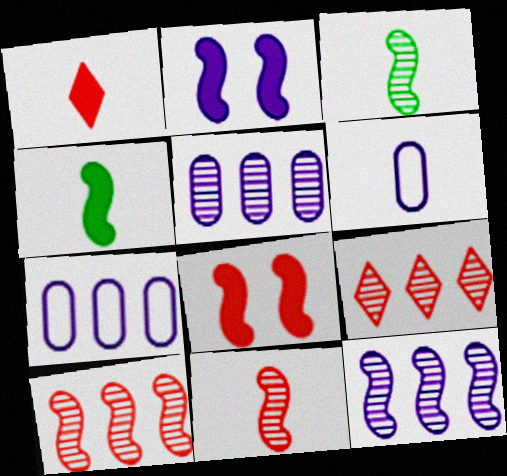[[1, 3, 6]]